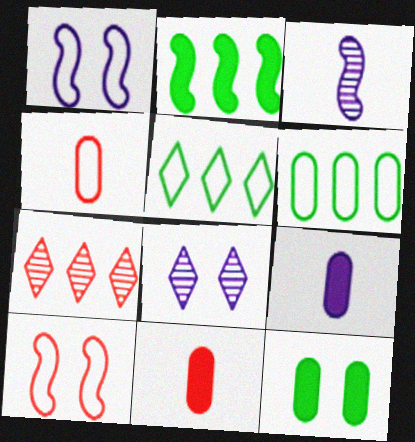[[1, 4, 5], 
[2, 3, 10], 
[2, 4, 8], 
[7, 10, 11], 
[8, 10, 12]]